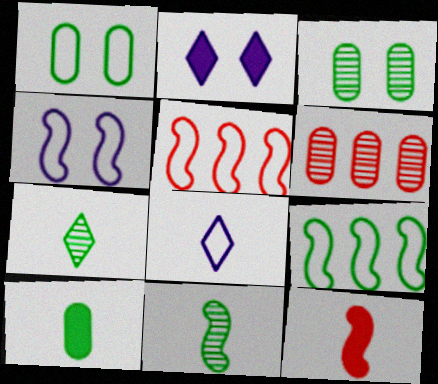[[1, 5, 8]]